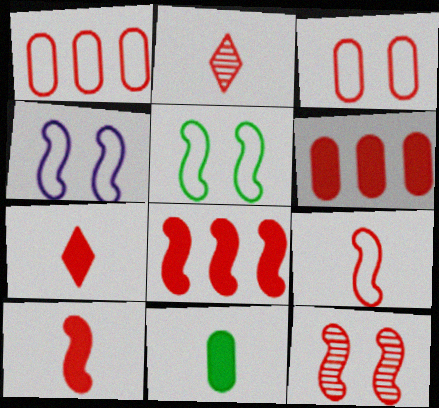[[1, 7, 12], 
[2, 3, 8], 
[8, 9, 12]]